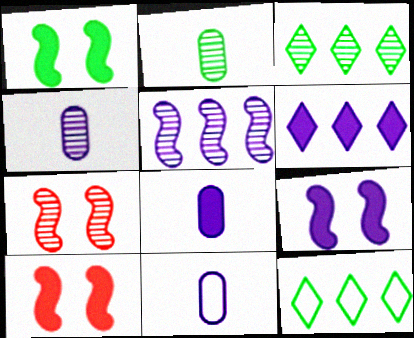[[1, 2, 12], 
[1, 9, 10], 
[3, 4, 7], 
[3, 10, 11], 
[4, 8, 11], 
[4, 10, 12], 
[6, 8, 9], 
[7, 8, 12]]